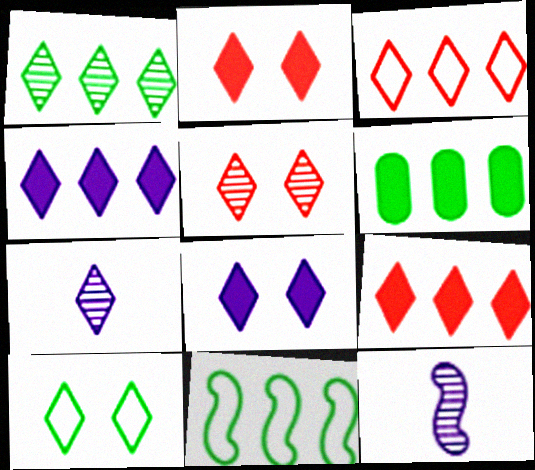[[1, 3, 4], 
[1, 5, 7], 
[1, 6, 11], 
[5, 8, 10], 
[7, 9, 10]]